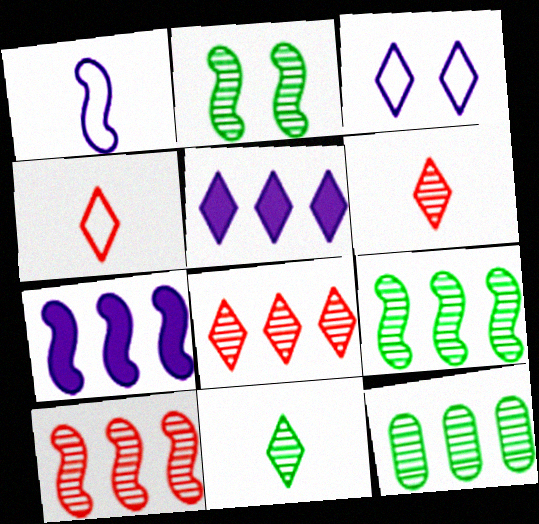[[2, 11, 12]]